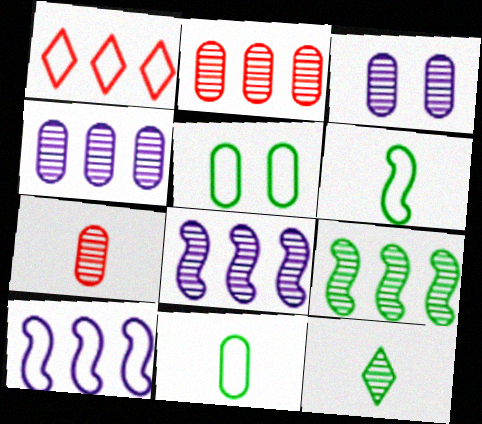[]